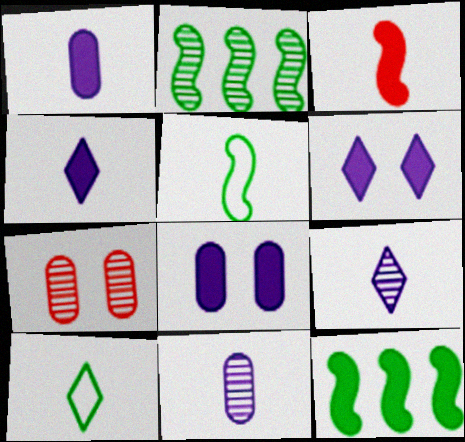[[2, 7, 9], 
[3, 10, 11]]